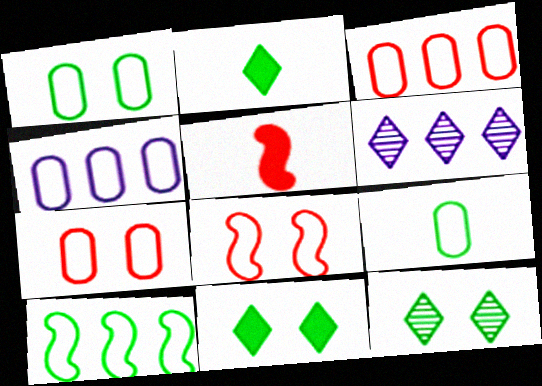[[1, 5, 6], 
[4, 5, 12], 
[4, 7, 9]]